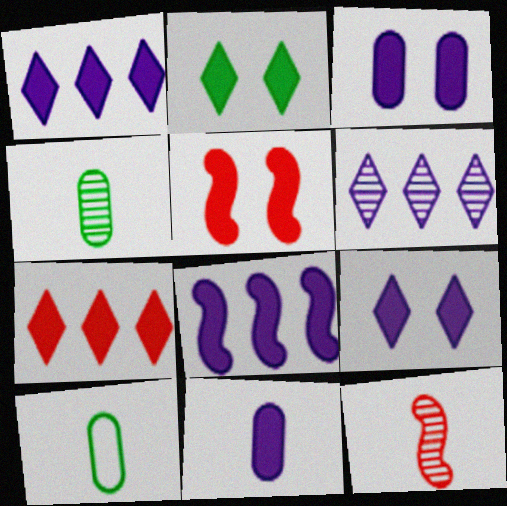[[2, 3, 5], 
[5, 6, 10], 
[8, 9, 11]]